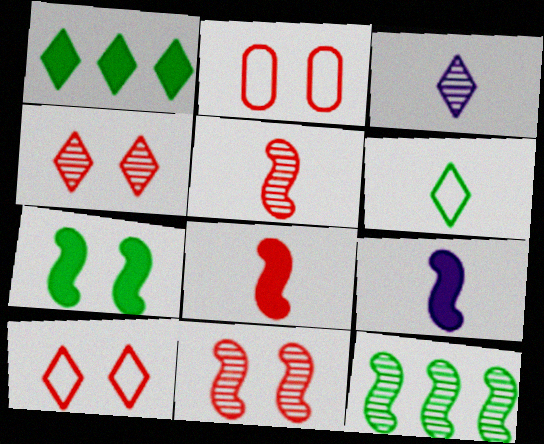[[1, 3, 10]]